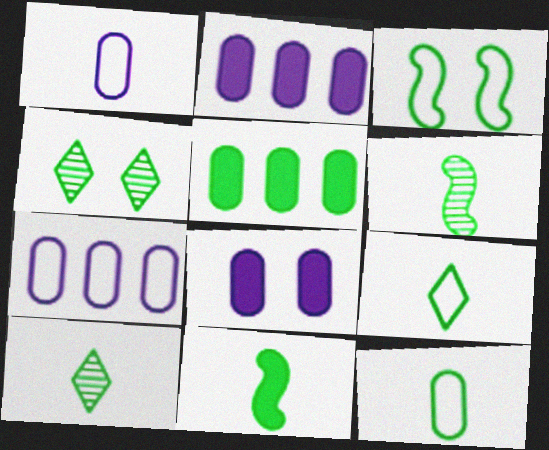[[3, 5, 10], 
[10, 11, 12]]